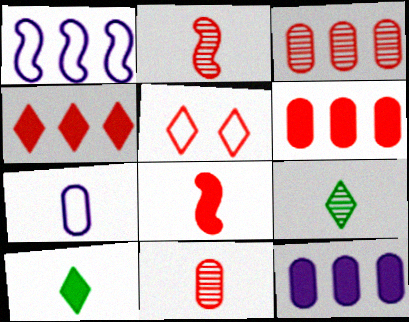[[2, 5, 6], 
[2, 7, 10], 
[3, 5, 8], 
[7, 8, 9]]